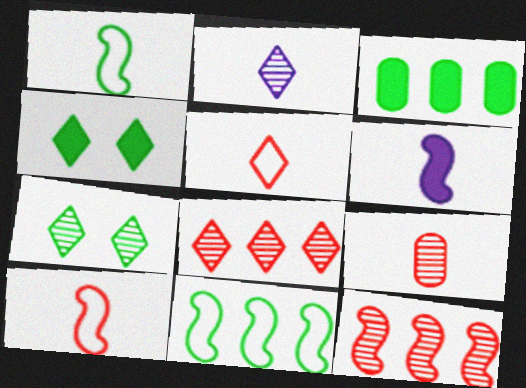[[1, 3, 7], 
[2, 7, 8]]